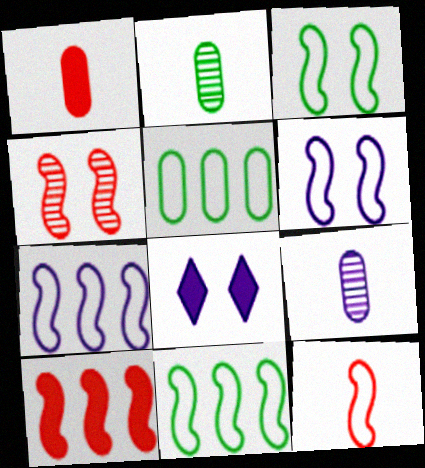[[3, 7, 12], 
[4, 10, 12], 
[6, 11, 12], 
[7, 8, 9]]